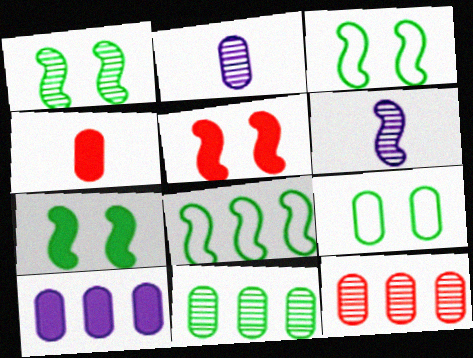[[1, 3, 7], 
[5, 6, 8]]